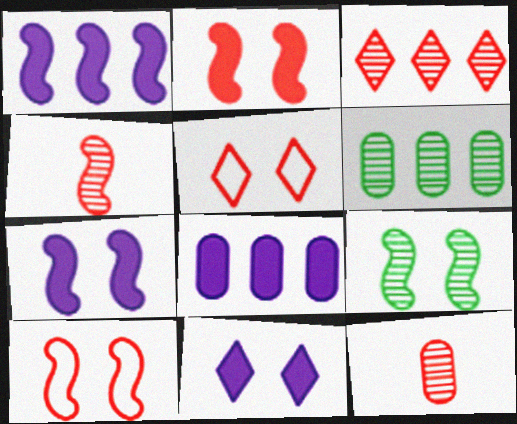[[7, 9, 10]]